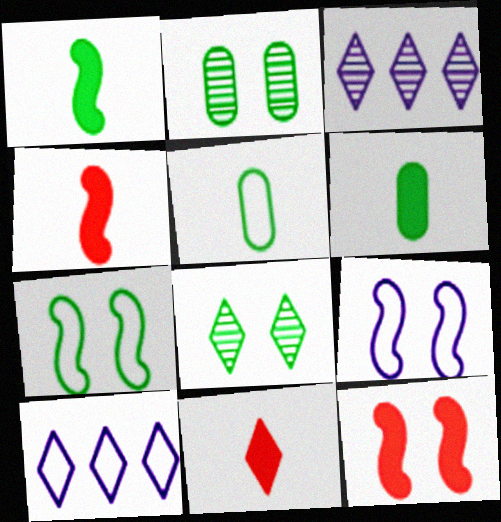[[2, 4, 10], 
[3, 5, 12], 
[8, 10, 11]]